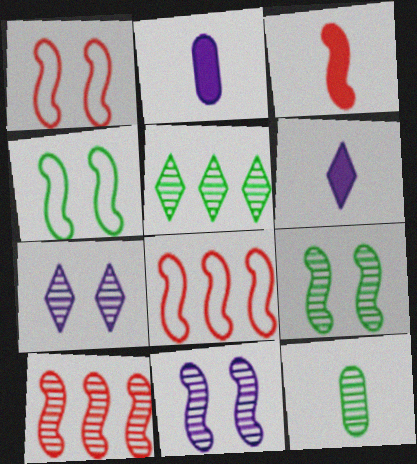[[1, 2, 5], 
[1, 3, 10], 
[5, 9, 12], 
[7, 10, 12]]